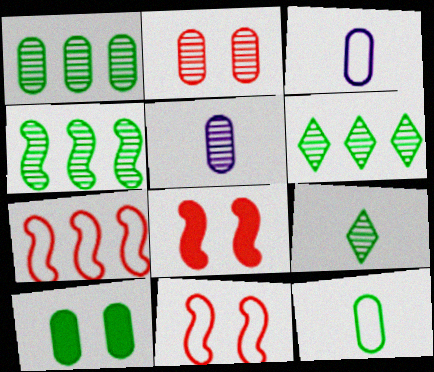[[1, 2, 5], 
[1, 4, 6], 
[1, 10, 12], 
[3, 6, 8]]